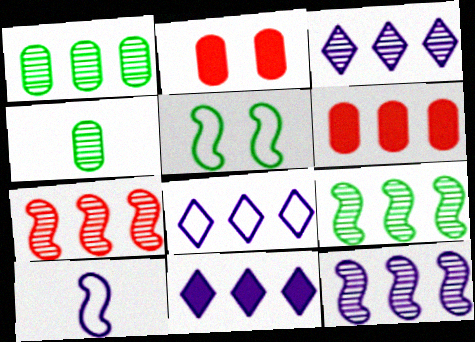[[1, 3, 7], 
[3, 8, 11], 
[6, 8, 9], 
[7, 9, 12]]